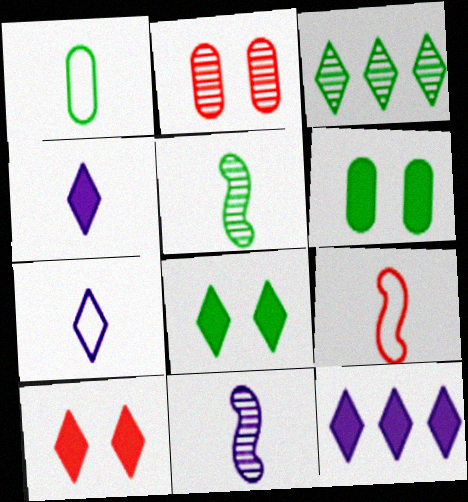[[1, 7, 9], 
[2, 3, 11], 
[3, 7, 10]]